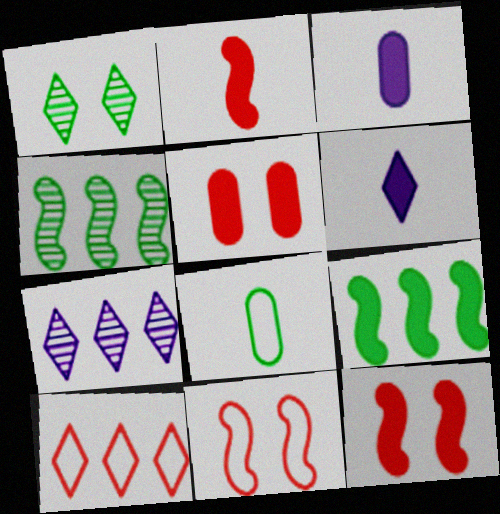[[1, 6, 10], 
[1, 8, 9], 
[5, 6, 9], 
[7, 8, 12]]